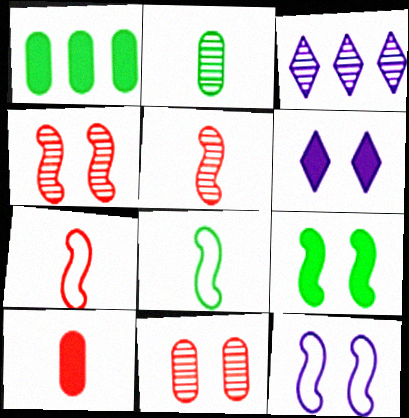[[2, 3, 4], 
[4, 9, 12]]